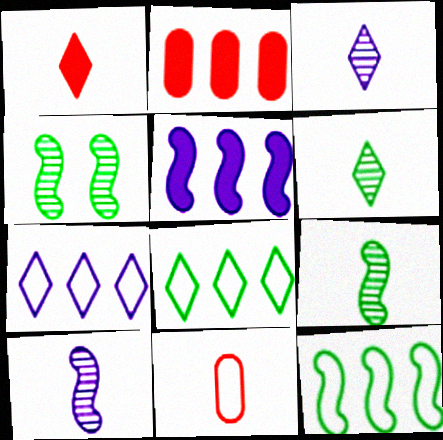[]